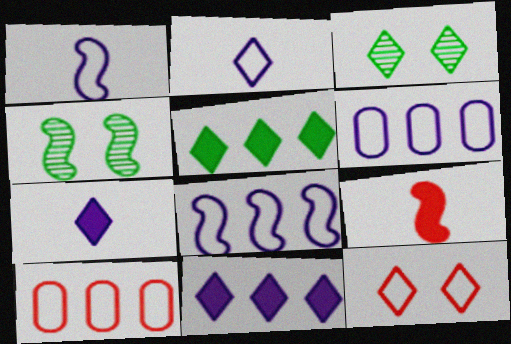[[3, 6, 9], 
[4, 7, 10], 
[4, 8, 9]]